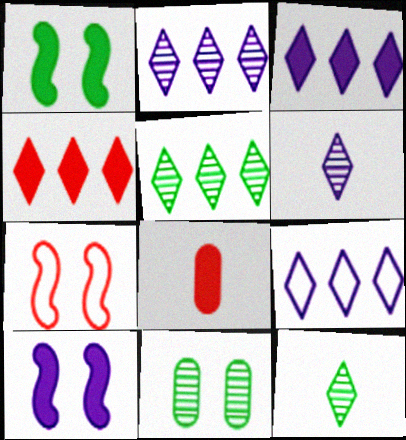[[1, 3, 8], 
[2, 3, 9], 
[4, 5, 9]]